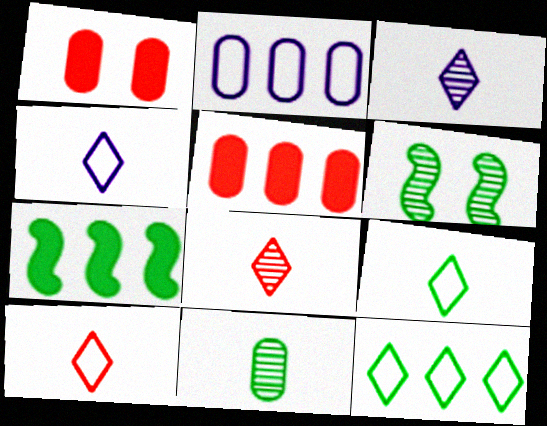[[1, 2, 11], 
[4, 5, 6], 
[4, 9, 10]]